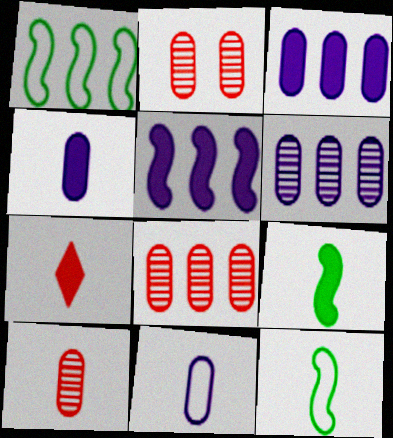[[2, 8, 10], 
[4, 7, 9]]